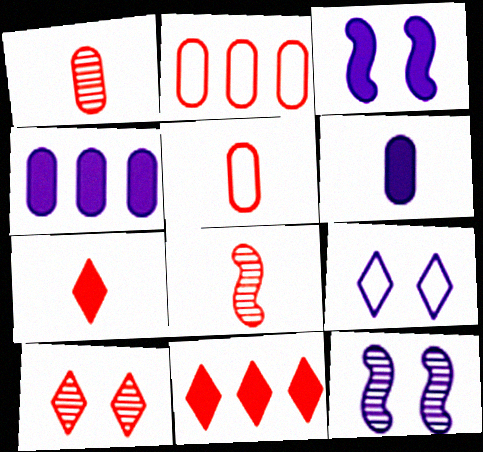[[5, 7, 8]]